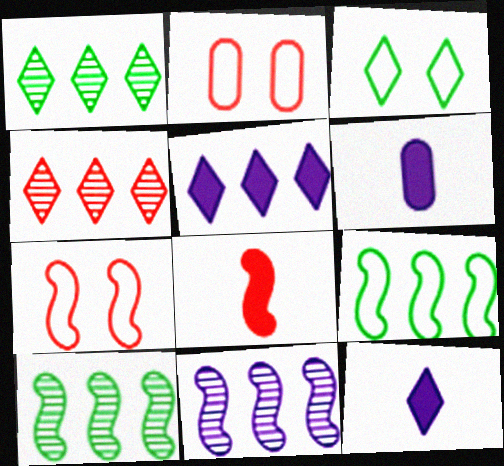[[1, 6, 7], 
[2, 4, 8], 
[2, 10, 12], 
[3, 4, 12]]